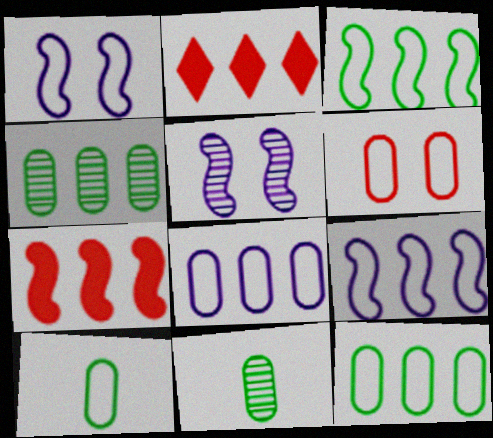[[1, 2, 11], 
[2, 4, 9], 
[2, 5, 10], 
[6, 8, 10]]